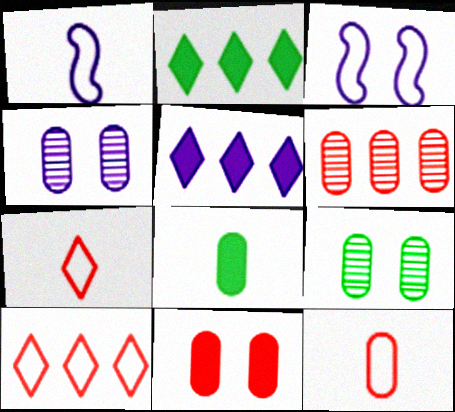[[1, 4, 5], 
[6, 11, 12]]